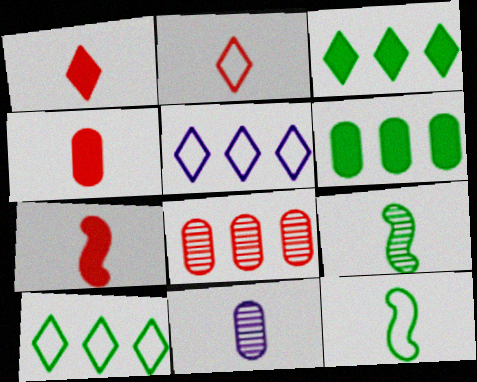[[1, 4, 7], 
[1, 11, 12]]